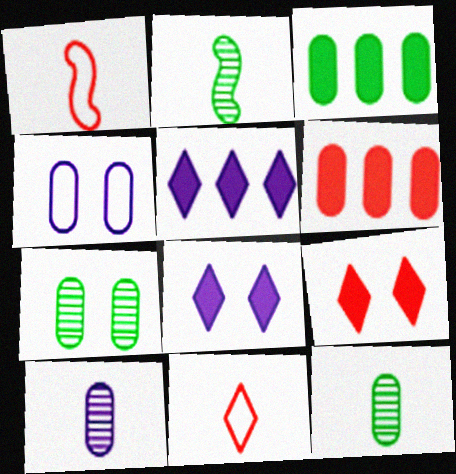[[1, 5, 7], 
[4, 6, 12]]